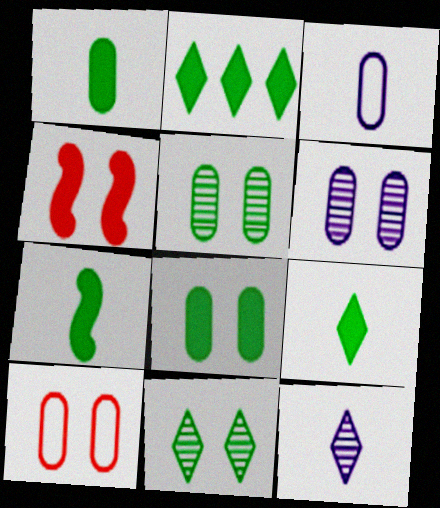[[1, 7, 9], 
[2, 7, 8], 
[6, 8, 10]]